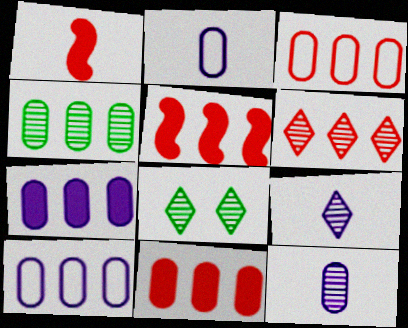[[1, 8, 10], 
[2, 5, 8], 
[3, 4, 7], 
[3, 5, 6], 
[4, 10, 11], 
[6, 8, 9]]